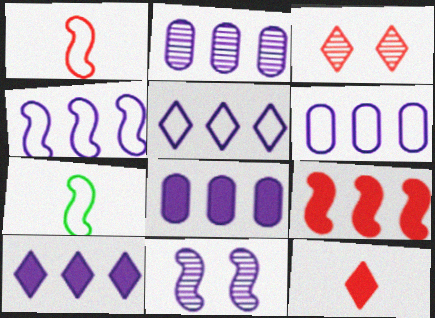[[2, 4, 10], 
[2, 6, 8], 
[3, 7, 8], 
[4, 5, 6], 
[7, 9, 11]]